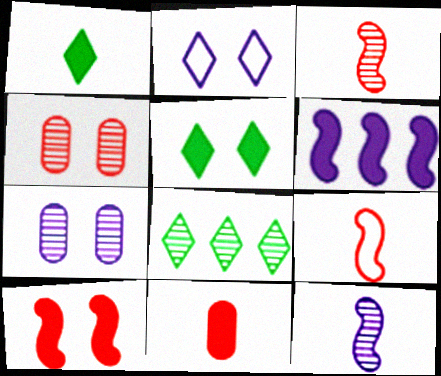[[3, 7, 8], 
[4, 8, 12], 
[5, 6, 11]]